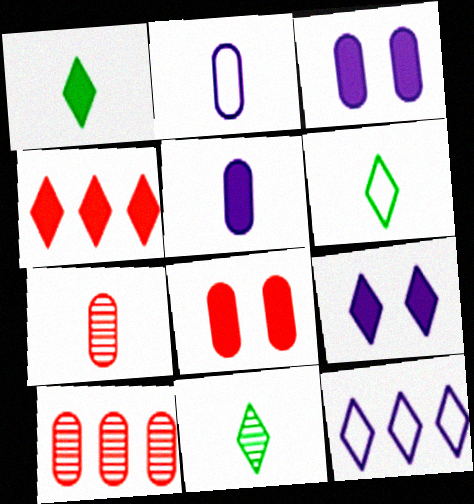[[1, 4, 9], 
[1, 6, 11]]